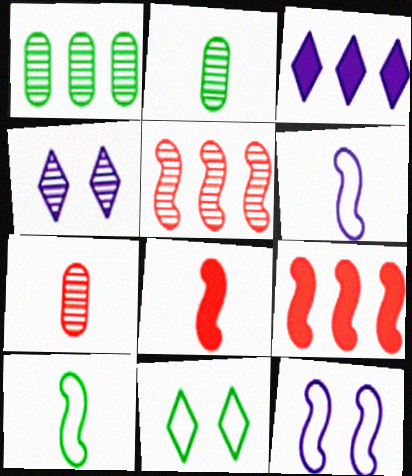[[2, 4, 5]]